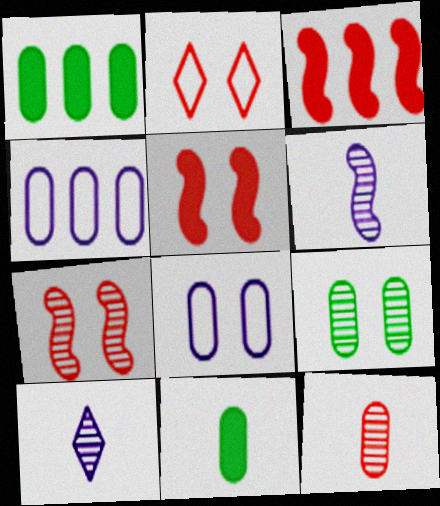[[1, 2, 6], 
[1, 8, 12], 
[2, 3, 12]]